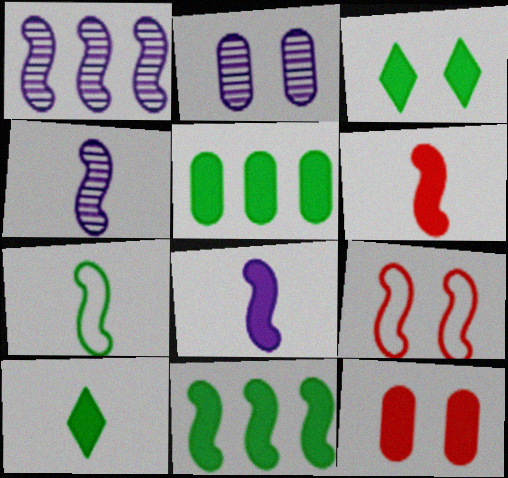[[2, 3, 9], 
[4, 6, 7], 
[4, 9, 11]]